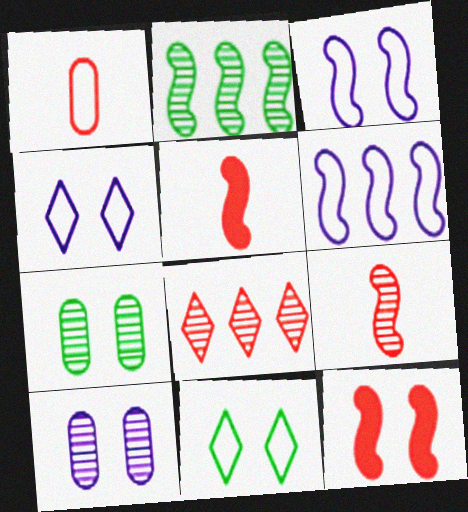[[1, 6, 11], 
[1, 8, 12], 
[2, 3, 5], 
[4, 7, 12], 
[10, 11, 12]]